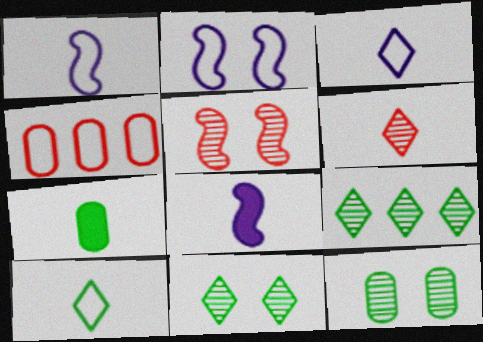[[1, 6, 7], 
[2, 4, 10], 
[4, 8, 11]]